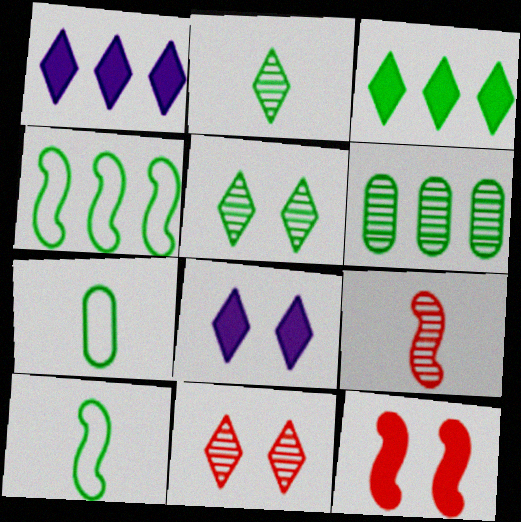[[3, 4, 6]]